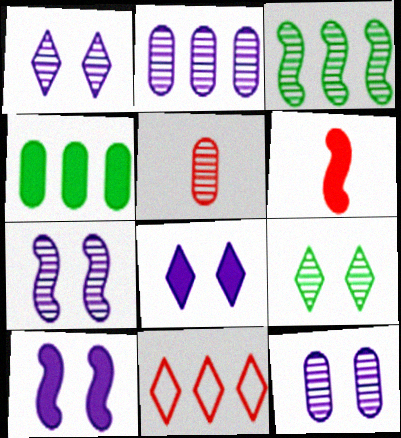[[1, 3, 5], 
[1, 7, 12], 
[4, 6, 8]]